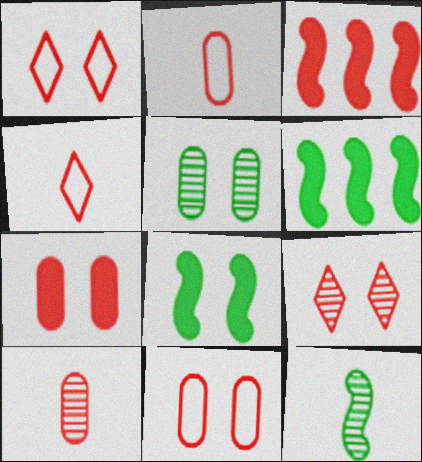[[1, 3, 10], 
[2, 3, 9]]